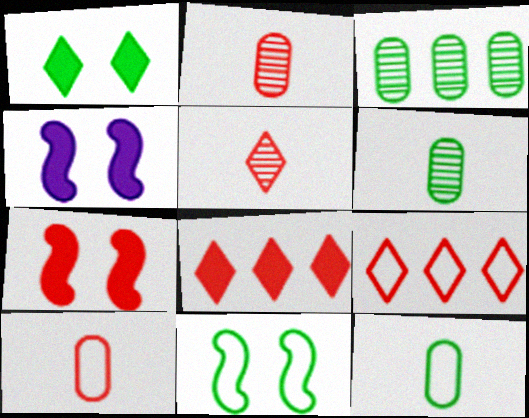[[2, 7, 9], 
[4, 6, 9]]